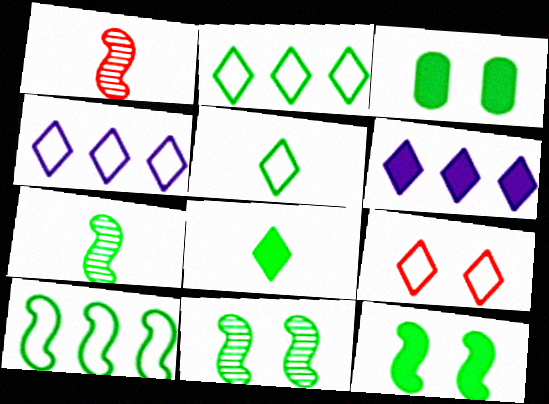[[1, 3, 4], 
[2, 3, 7], 
[4, 5, 9], 
[7, 10, 12]]